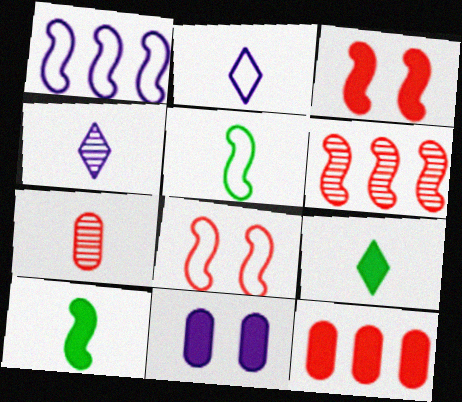[[1, 4, 11], 
[1, 5, 8], 
[2, 7, 10]]